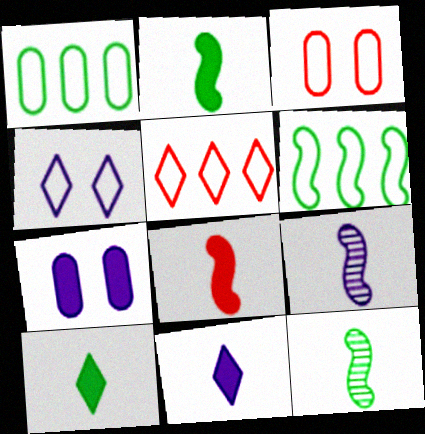[[5, 7, 12]]